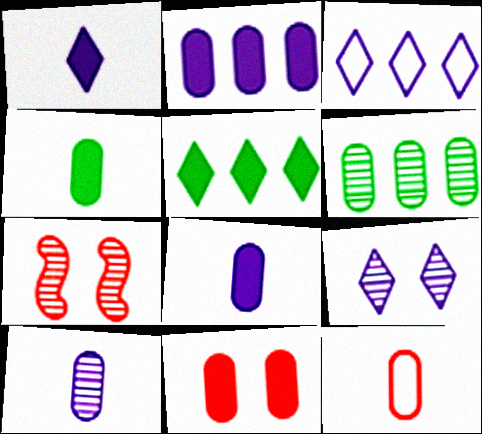[[1, 3, 9], 
[2, 4, 11], 
[3, 4, 7], 
[4, 10, 12]]